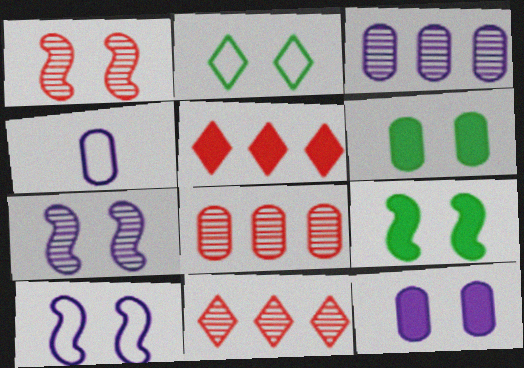[[1, 2, 12], 
[1, 9, 10], 
[3, 4, 12], 
[4, 6, 8], 
[4, 9, 11]]